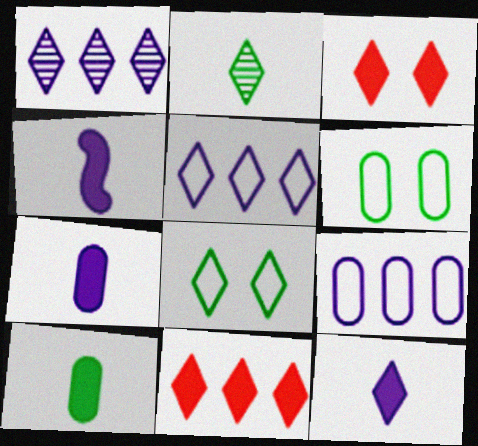[[2, 3, 5], 
[4, 7, 12]]